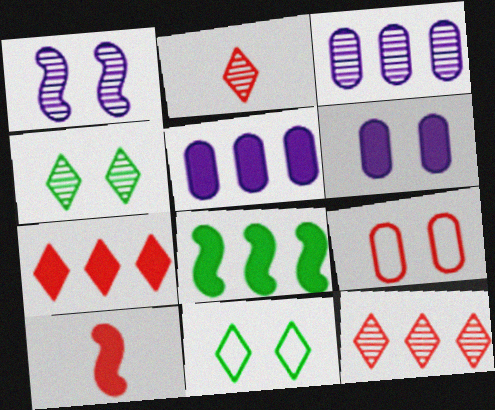[[3, 10, 11], 
[5, 7, 8], 
[9, 10, 12]]